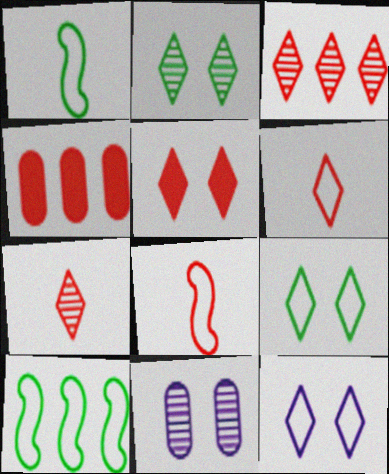[[2, 5, 12], 
[3, 5, 6]]